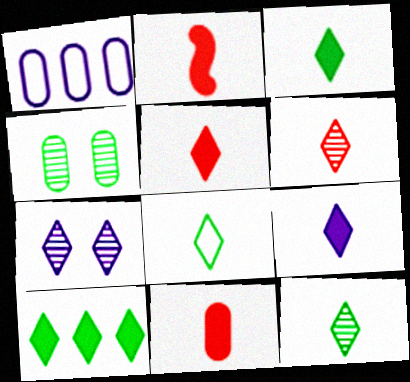[[1, 4, 11], 
[2, 5, 11], 
[3, 5, 9], 
[3, 8, 12], 
[6, 8, 9]]